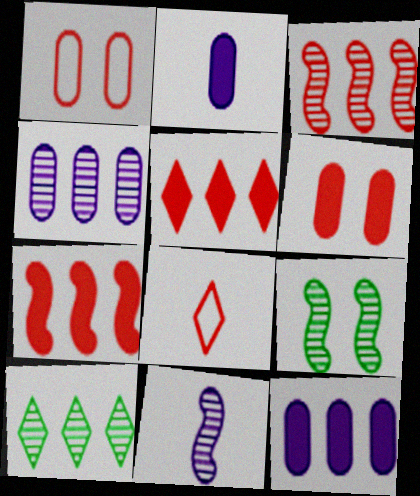[[3, 4, 10], 
[3, 6, 8], 
[3, 9, 11], 
[8, 9, 12]]